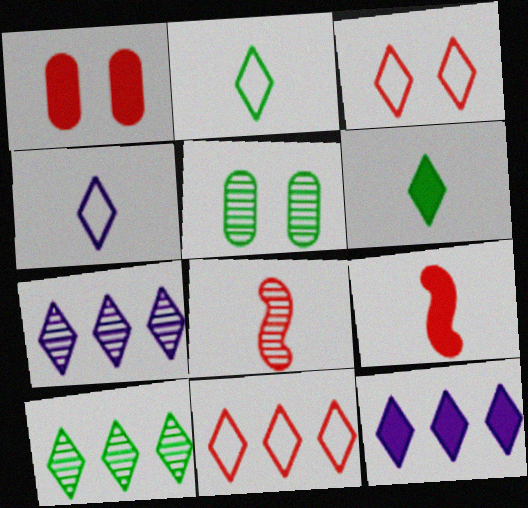[[1, 8, 11], 
[3, 6, 7], 
[5, 7, 8], 
[10, 11, 12]]